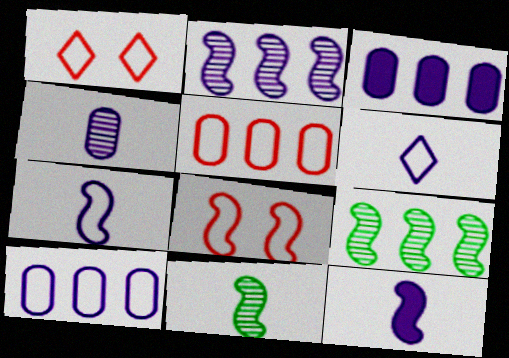[[1, 3, 11], 
[4, 6, 12], 
[8, 9, 12]]